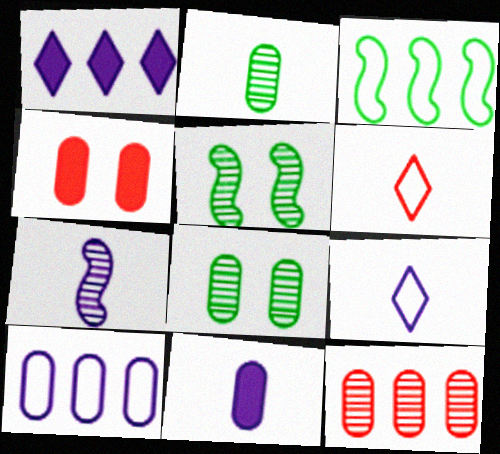[[1, 3, 12], 
[2, 4, 10], 
[7, 9, 11]]